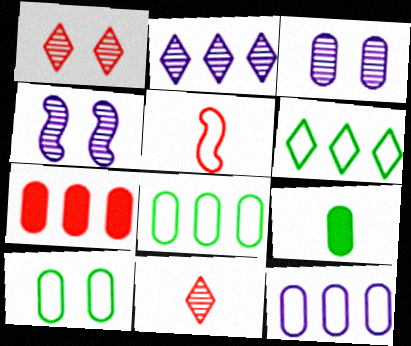[[1, 5, 7]]